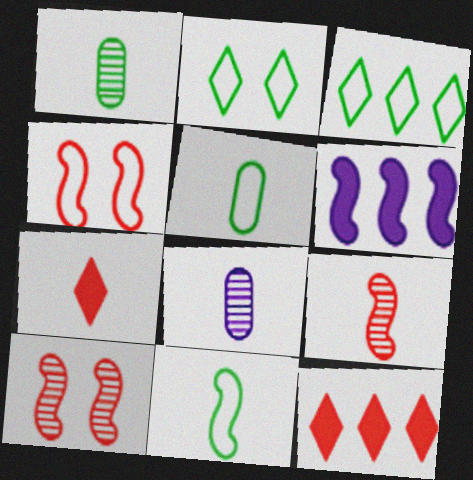[[6, 10, 11], 
[7, 8, 11]]